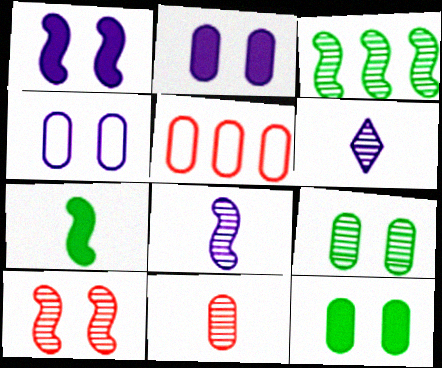[[3, 8, 10]]